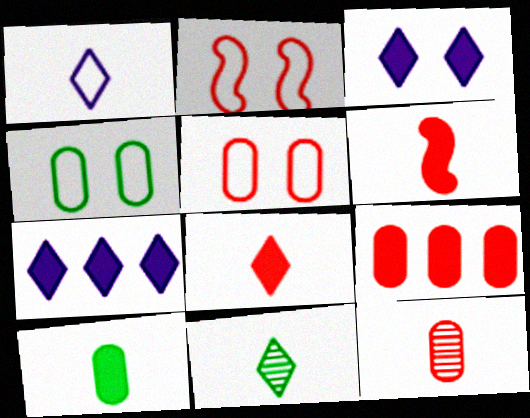[[1, 8, 11], 
[5, 9, 12]]